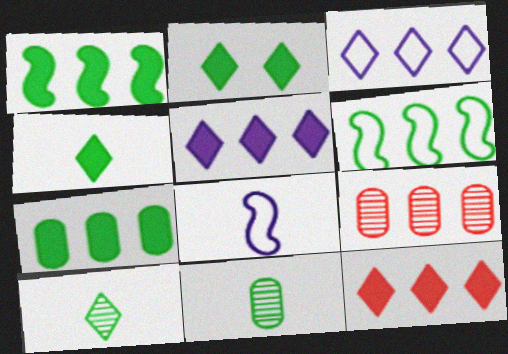[[1, 3, 9], 
[2, 6, 11], 
[2, 8, 9], 
[5, 6, 9]]